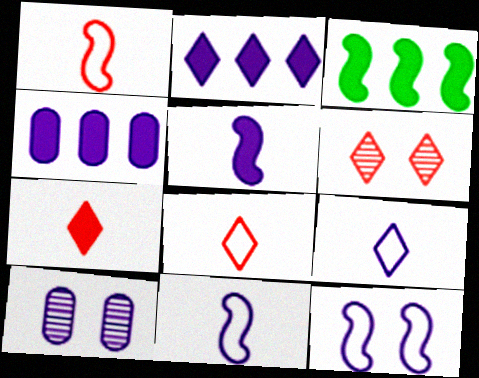[[2, 10, 11], 
[3, 8, 10]]